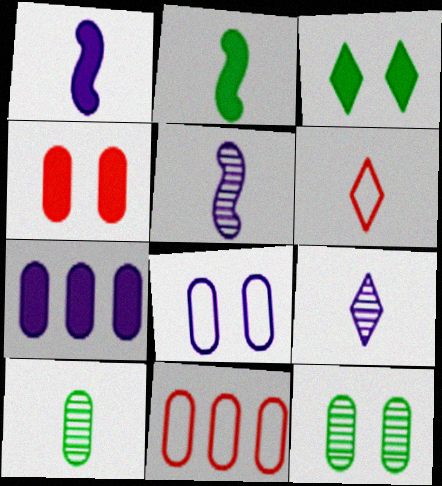[[1, 6, 10], 
[3, 5, 11], 
[4, 8, 12]]